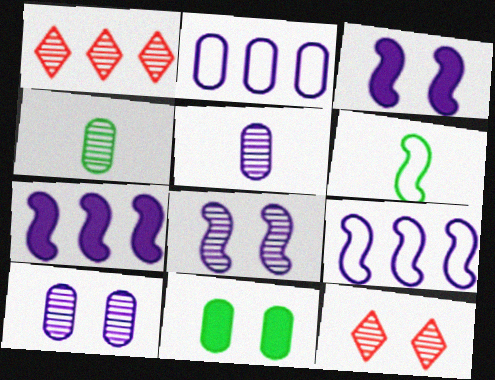[[1, 4, 8]]